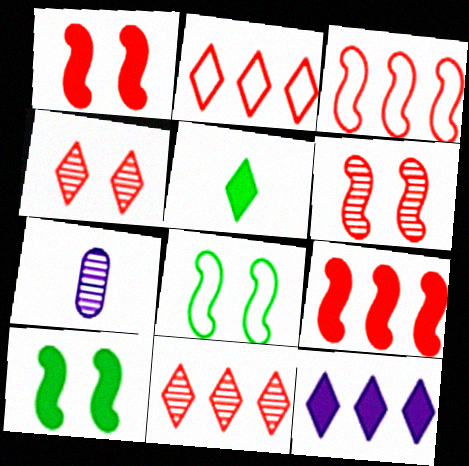[[2, 7, 10]]